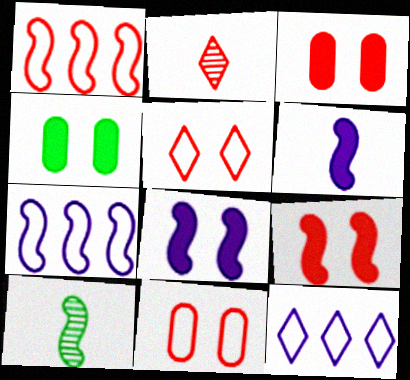[[1, 2, 3], 
[1, 8, 10], 
[2, 4, 7], 
[3, 10, 12], 
[7, 9, 10]]